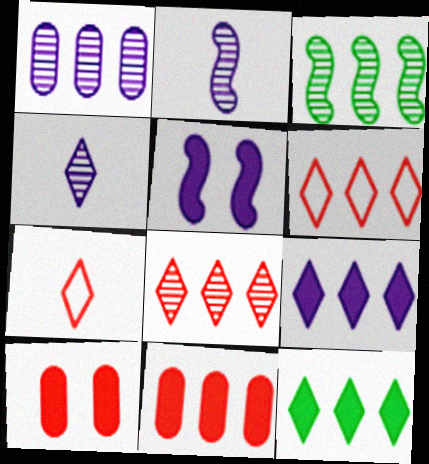[[1, 3, 8]]